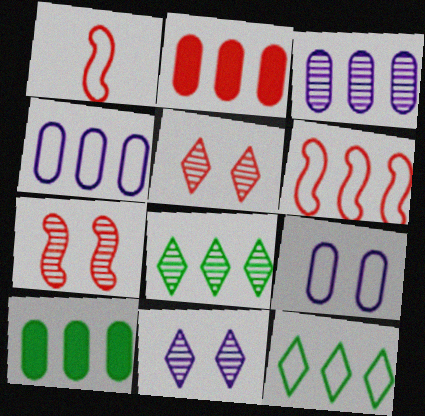[[1, 2, 5], 
[1, 9, 12], 
[1, 10, 11], 
[4, 6, 12]]